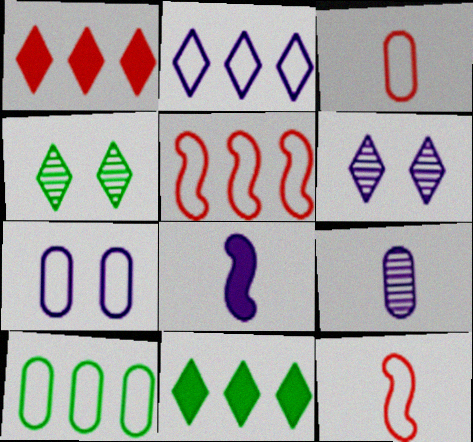[[2, 5, 10], 
[3, 7, 10]]